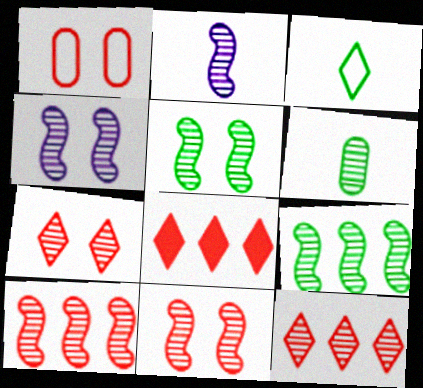[[2, 5, 10], 
[2, 9, 11], 
[4, 5, 11], 
[4, 6, 12]]